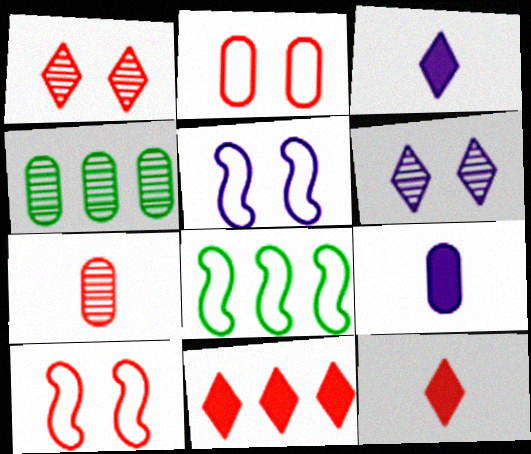[[1, 8, 9], 
[2, 4, 9], 
[3, 4, 10], 
[4, 5, 12], 
[7, 10, 11]]